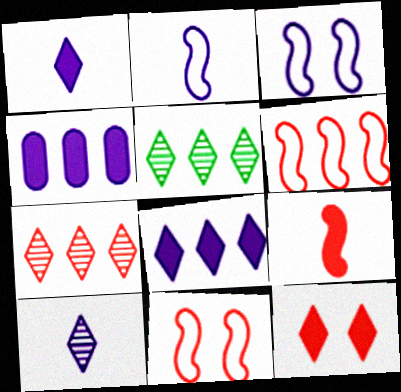[[3, 4, 10], 
[4, 5, 6]]